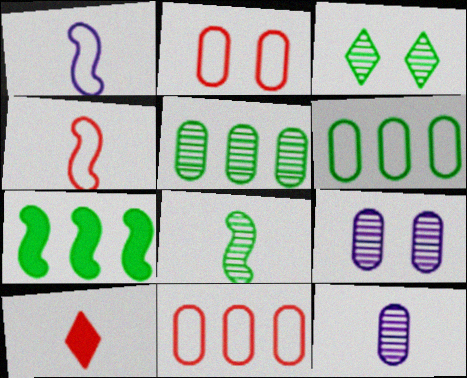[[3, 5, 8]]